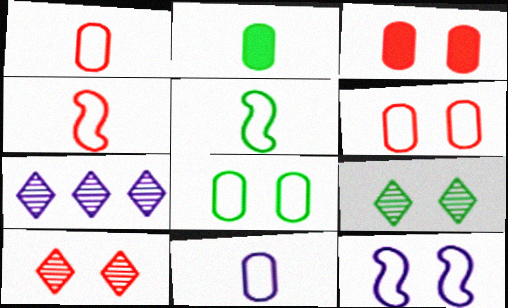[[3, 5, 7], 
[3, 9, 12]]